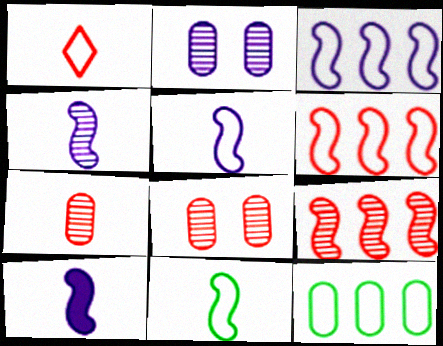[[4, 5, 10]]